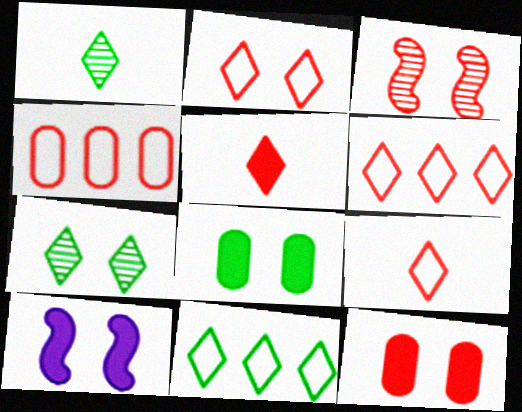[[1, 4, 10], 
[2, 3, 12], 
[2, 6, 9], 
[3, 4, 5]]